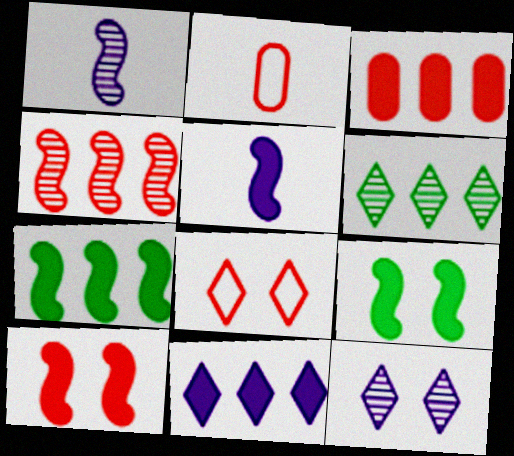[[2, 7, 12], 
[3, 7, 11], 
[5, 7, 10]]